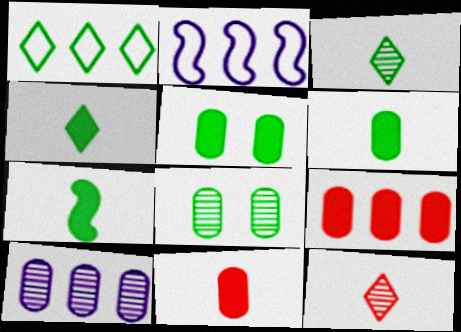[[1, 7, 8], 
[2, 5, 12], 
[4, 6, 7]]